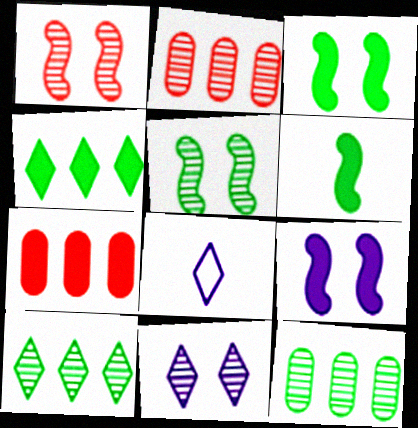[[2, 3, 8], 
[5, 7, 8]]